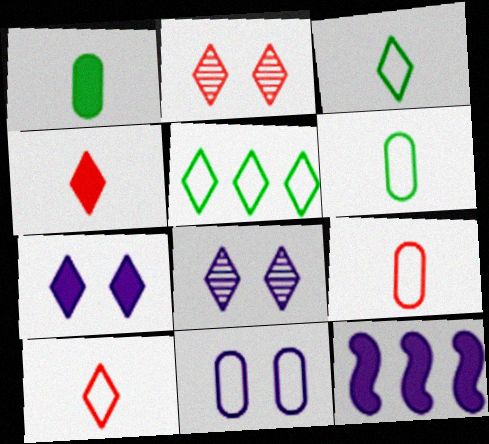[[2, 6, 12], 
[4, 5, 8]]